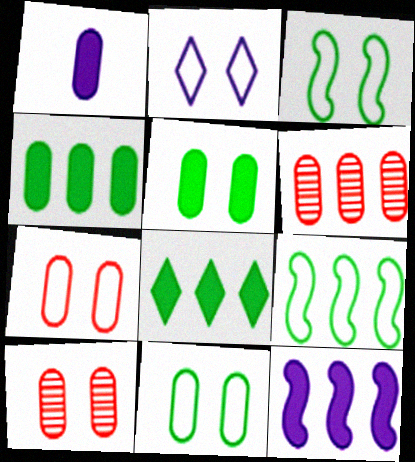[[1, 6, 11], 
[2, 3, 7]]